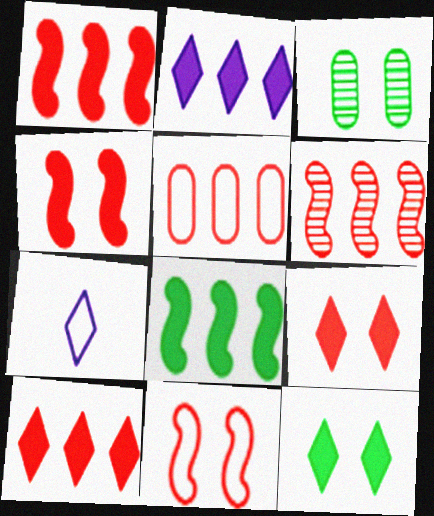[[1, 3, 7], 
[5, 6, 10]]